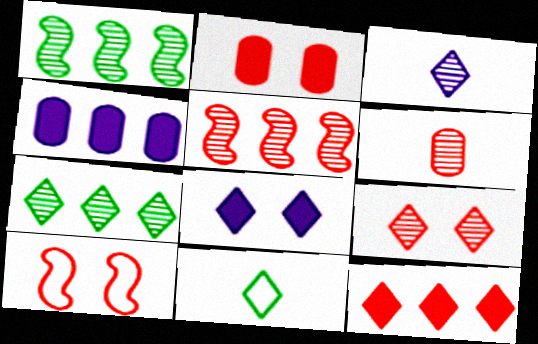[[2, 9, 10], 
[3, 7, 9], 
[5, 6, 9], 
[6, 10, 12]]